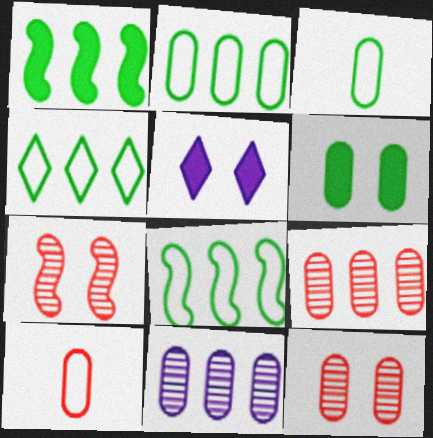[[2, 4, 8], 
[6, 10, 11]]